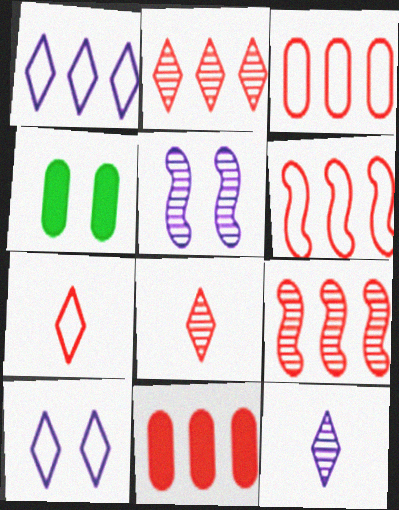[[2, 6, 11], 
[4, 6, 12]]